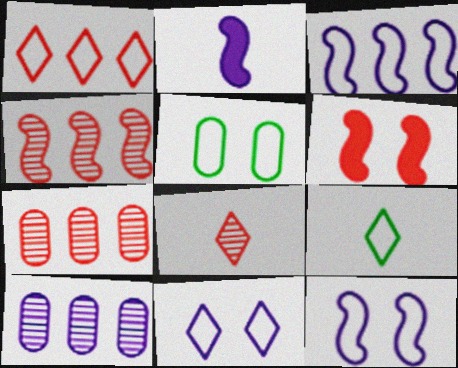[[1, 9, 11], 
[2, 10, 11], 
[6, 9, 10]]